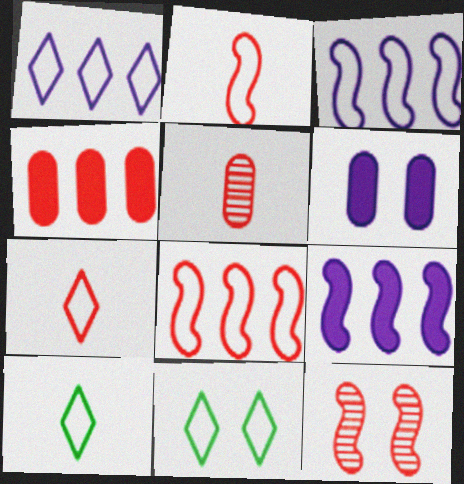[[1, 7, 11], 
[4, 7, 12], 
[5, 9, 11], 
[6, 11, 12]]